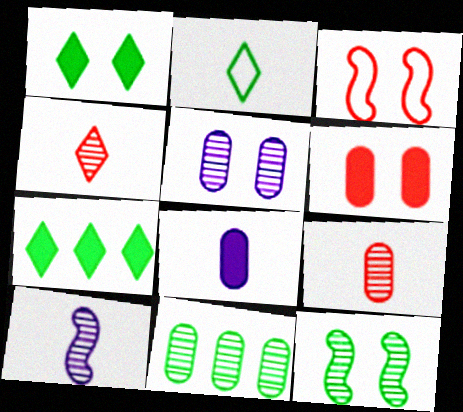[[1, 3, 5], 
[5, 9, 11]]